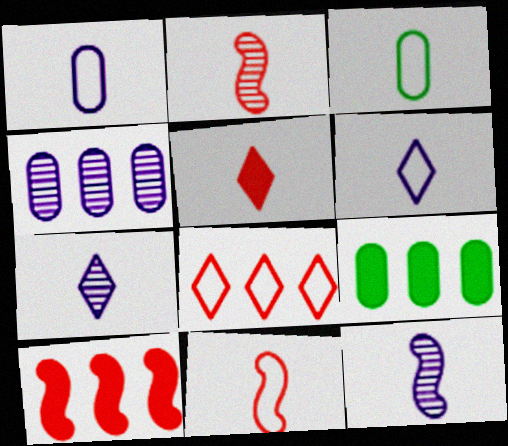[[3, 5, 12], 
[3, 6, 11]]